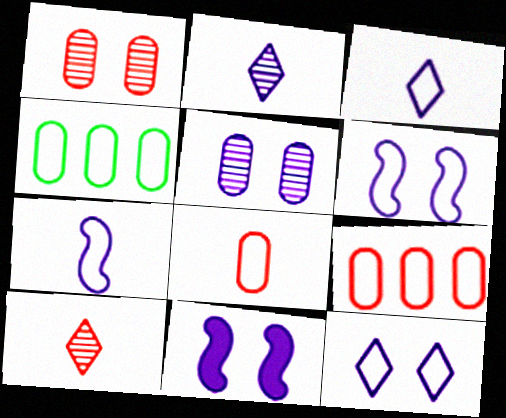[[4, 10, 11], 
[5, 11, 12]]